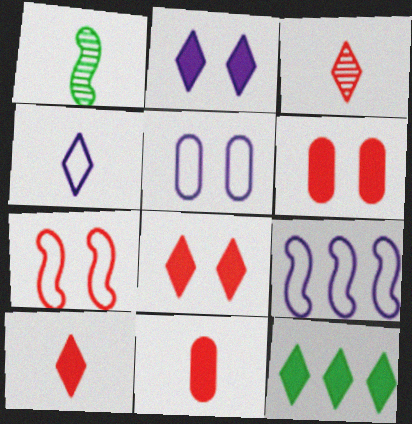[[1, 4, 11], 
[2, 10, 12], 
[4, 5, 9]]